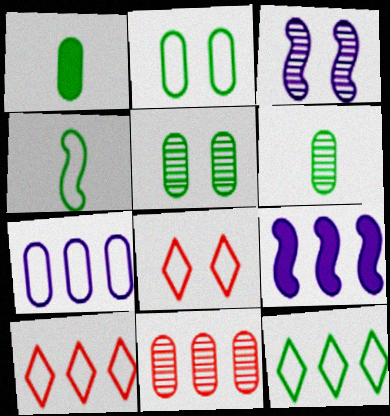[[1, 3, 10], 
[2, 4, 12], 
[4, 7, 8], 
[6, 8, 9], 
[9, 11, 12]]